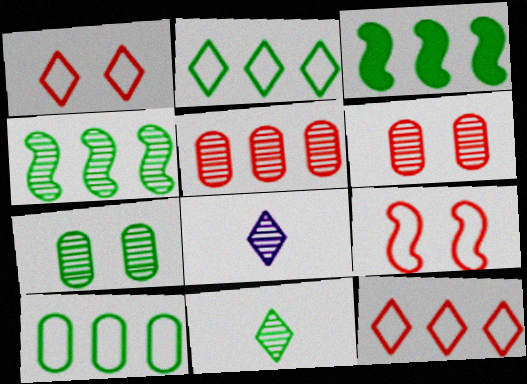[[4, 6, 8], 
[4, 7, 11]]